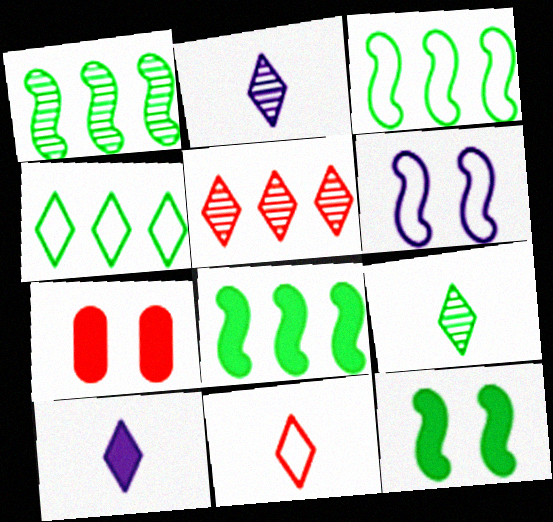[[1, 3, 8], 
[2, 3, 7], 
[7, 8, 10], 
[9, 10, 11]]